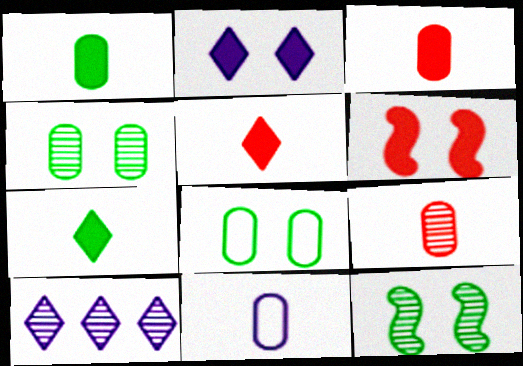[[1, 9, 11], 
[9, 10, 12]]